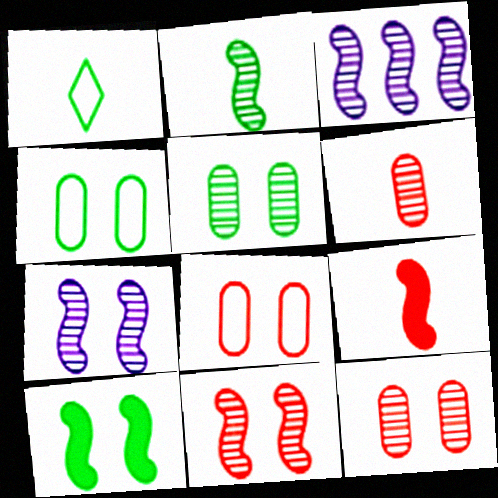[[2, 3, 11]]